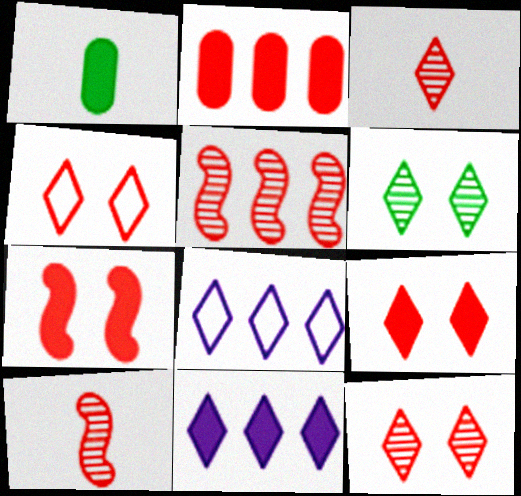[[1, 7, 11], 
[2, 4, 10], 
[4, 9, 12]]